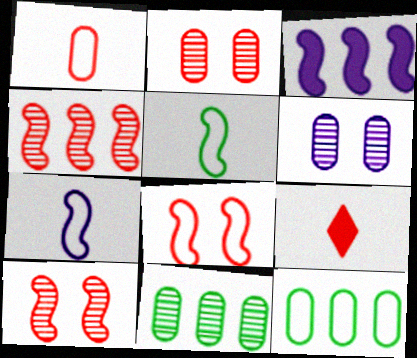[[3, 5, 10]]